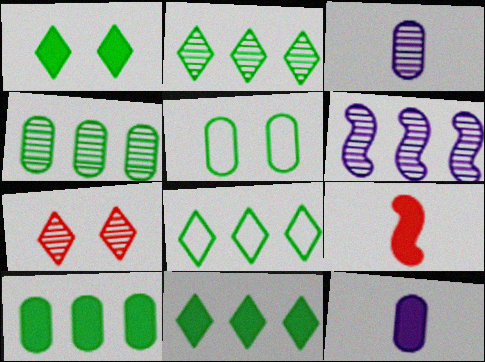[[2, 8, 11]]